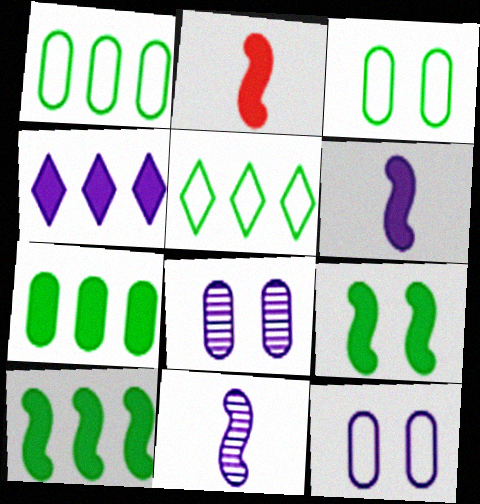[[2, 5, 8], 
[4, 11, 12]]